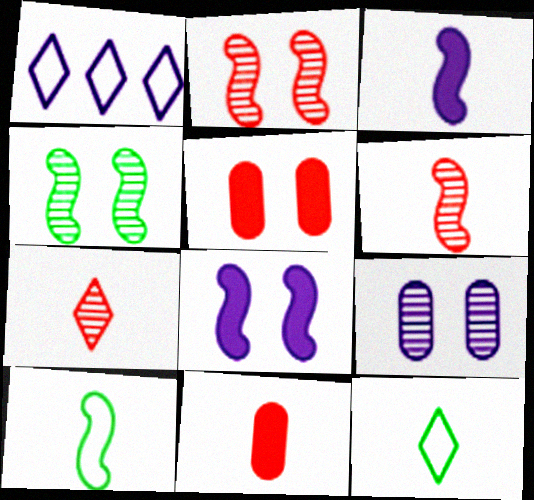[[1, 3, 9], 
[1, 4, 11], 
[3, 6, 10]]